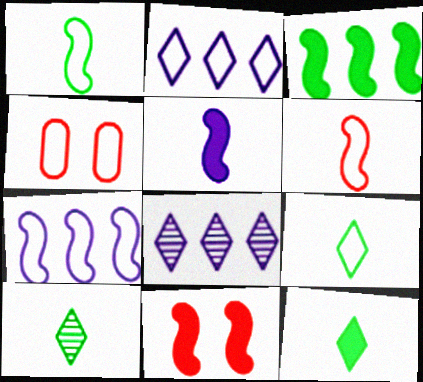[[1, 2, 4], 
[3, 5, 11], 
[4, 7, 9], 
[9, 10, 12]]